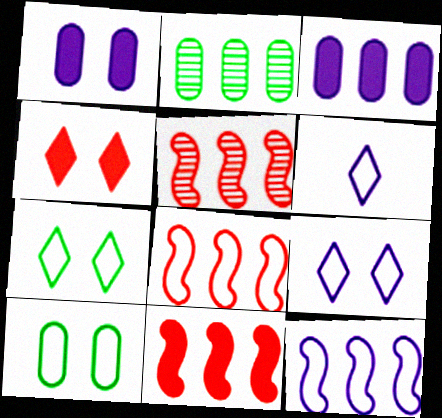[[5, 8, 11], 
[6, 8, 10]]